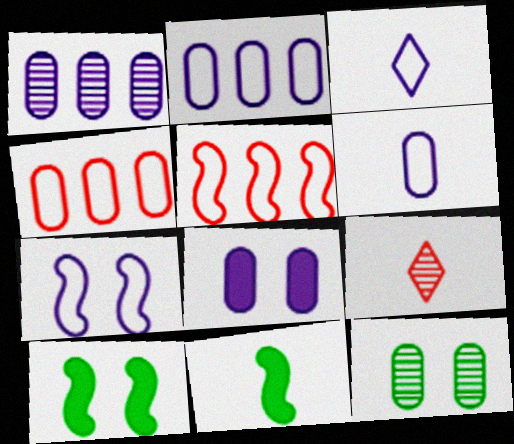[[1, 6, 8], 
[2, 3, 7], 
[2, 9, 10], 
[6, 9, 11]]